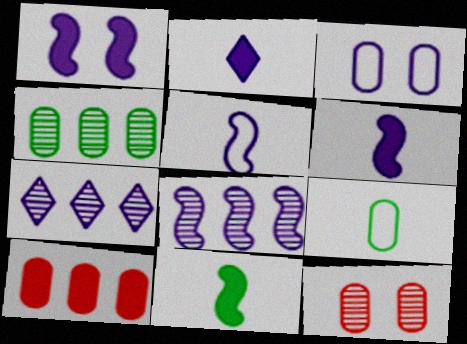[[1, 5, 8], 
[2, 3, 8], 
[3, 6, 7]]